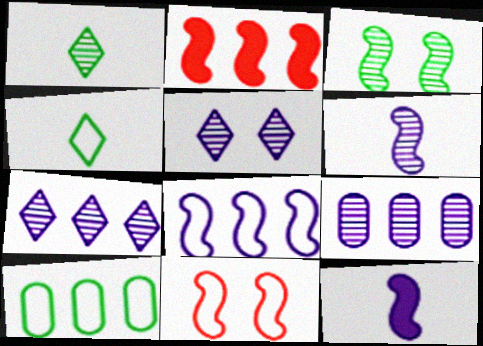[[2, 7, 10], 
[5, 6, 9]]